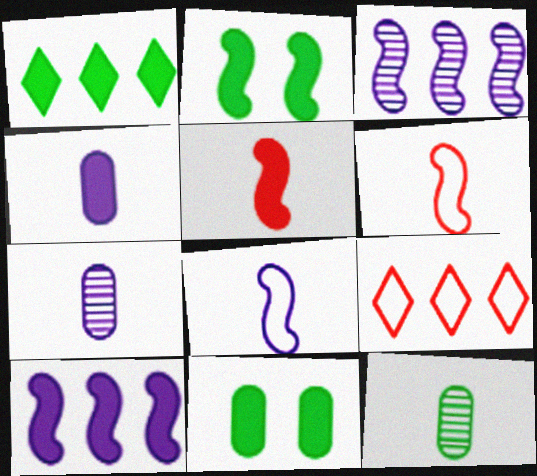[[2, 3, 6], 
[2, 5, 10], 
[2, 7, 9]]